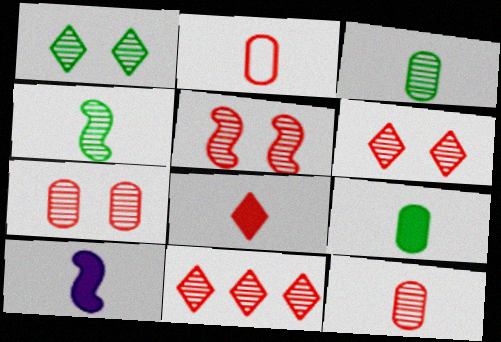[[5, 6, 7], 
[5, 11, 12], 
[8, 9, 10]]